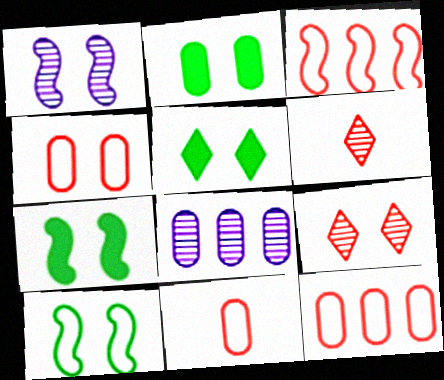[[1, 4, 5], 
[2, 5, 7], 
[2, 8, 11], 
[4, 11, 12]]